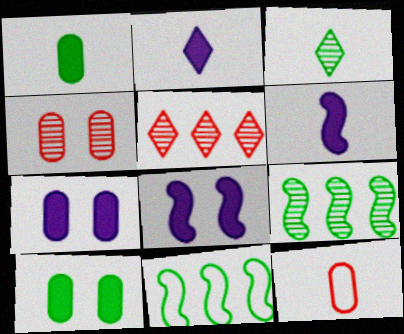[[2, 4, 11], 
[3, 6, 12], 
[3, 10, 11]]